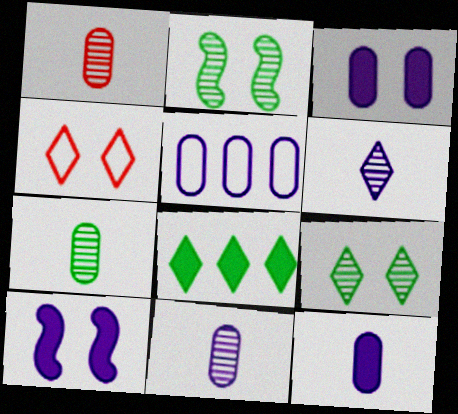[[1, 7, 11], 
[2, 3, 4], 
[3, 5, 11], 
[4, 6, 8], 
[5, 6, 10]]